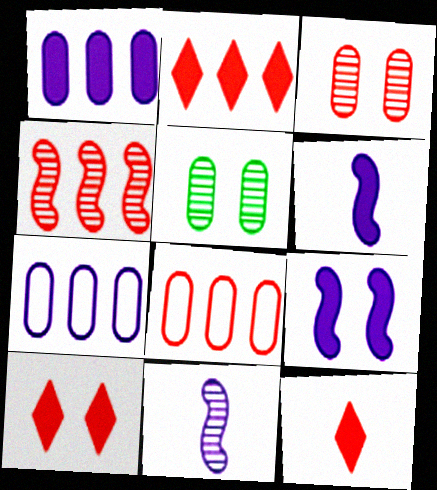[[2, 4, 8], 
[2, 10, 12]]